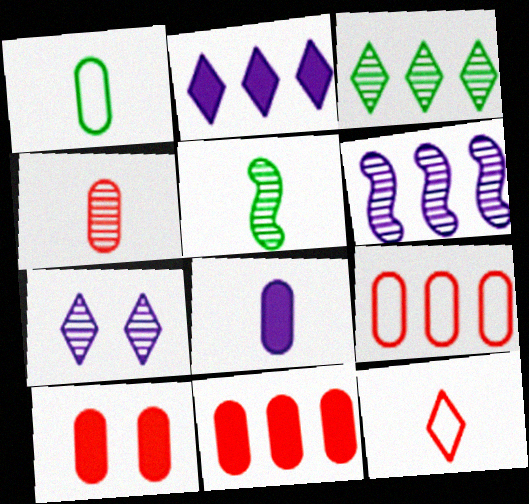[[1, 4, 8], 
[4, 9, 10], 
[5, 8, 12]]